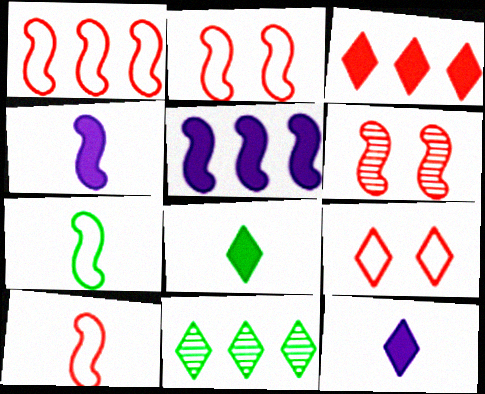[[1, 2, 10], 
[5, 6, 7], 
[9, 11, 12]]